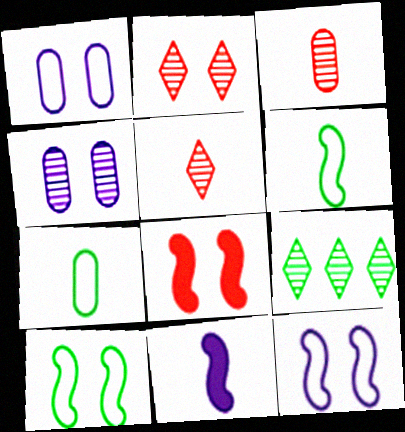[[5, 7, 11]]